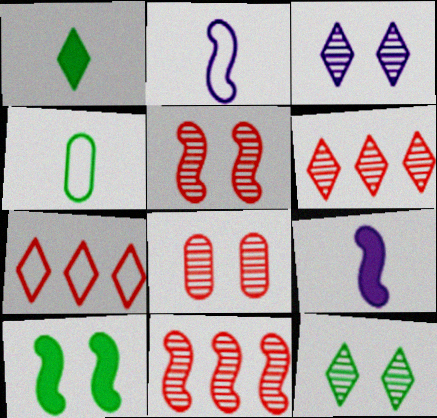[[1, 3, 7], 
[2, 10, 11]]